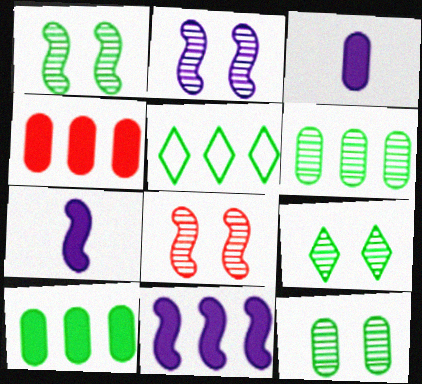[[1, 2, 8], 
[1, 9, 12], 
[3, 5, 8]]